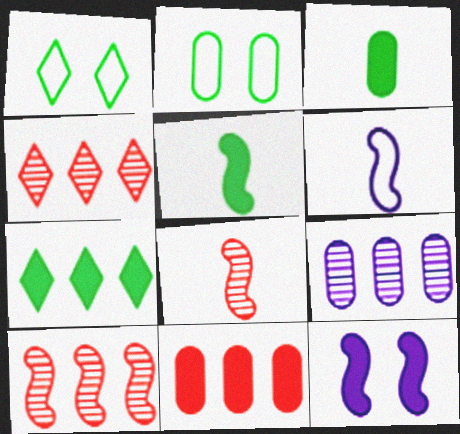[[5, 6, 8]]